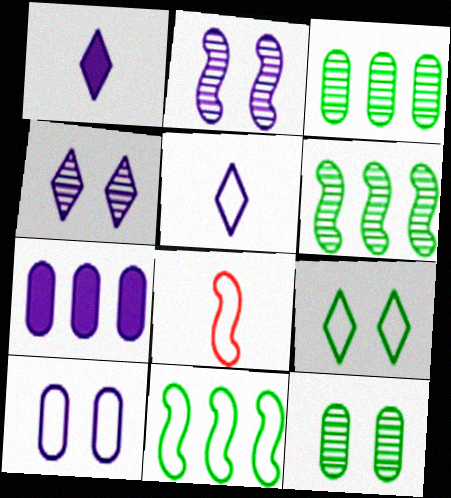[[2, 5, 7]]